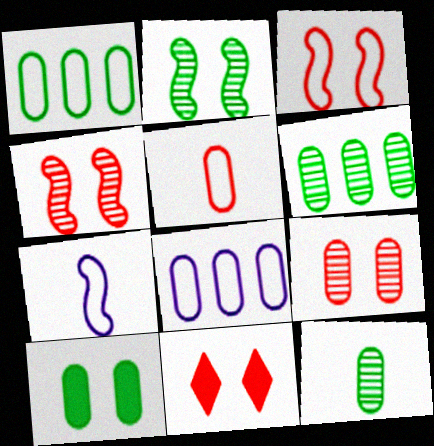[[1, 10, 12], 
[3, 9, 11], 
[6, 7, 11]]